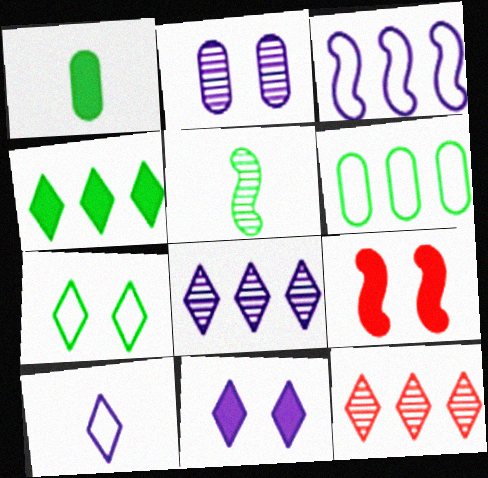[[2, 5, 12], 
[2, 7, 9], 
[3, 5, 9], 
[8, 10, 11]]